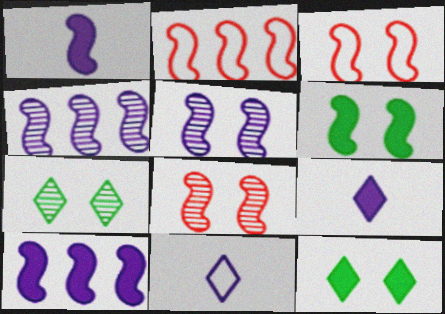[[3, 5, 6]]